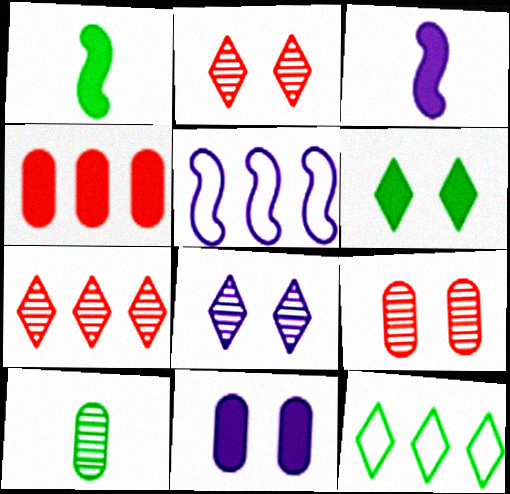[[3, 4, 6], 
[3, 9, 12]]